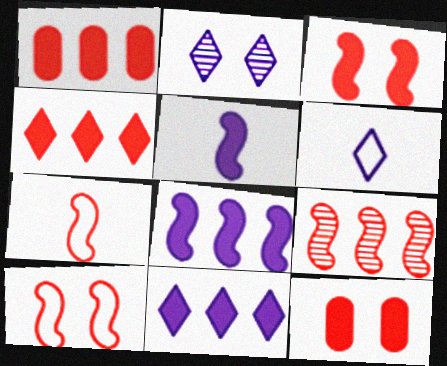[[2, 6, 11], 
[3, 7, 9]]